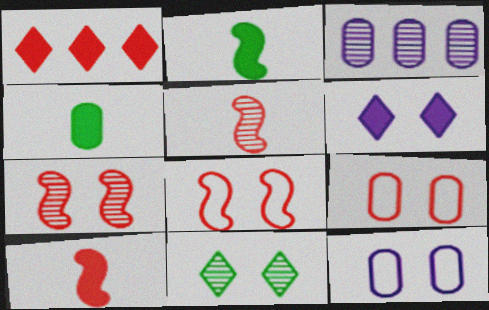[[1, 5, 9], 
[3, 4, 9], 
[3, 5, 11]]